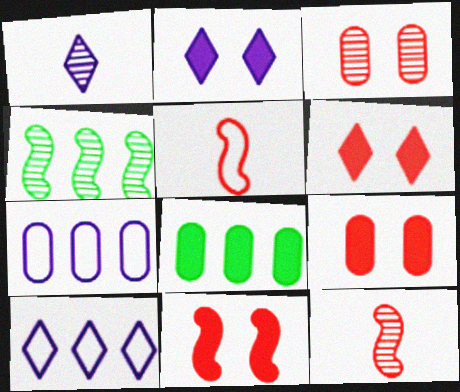[[1, 2, 10], 
[1, 3, 4], 
[6, 9, 11]]